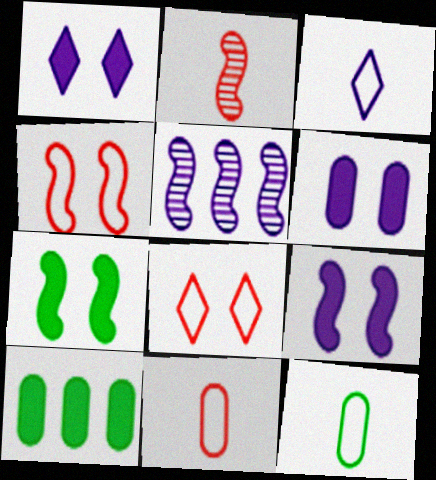[[1, 6, 9], 
[3, 5, 6]]